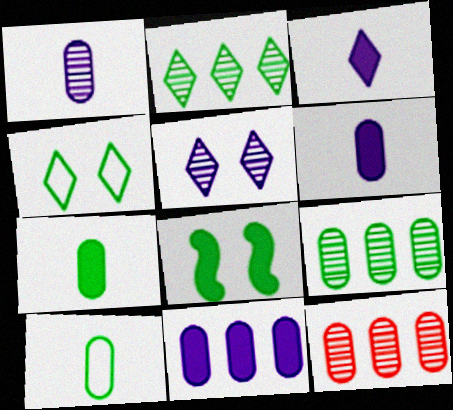[[2, 8, 10]]